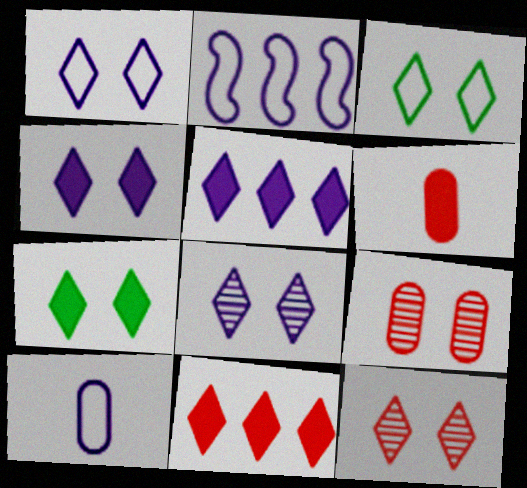[[1, 2, 10], 
[1, 4, 8], 
[1, 7, 12], 
[3, 4, 12]]